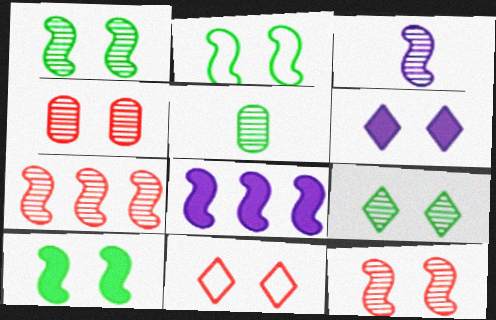[[1, 2, 10], 
[1, 3, 7], 
[2, 4, 6], 
[5, 8, 11], 
[6, 9, 11]]